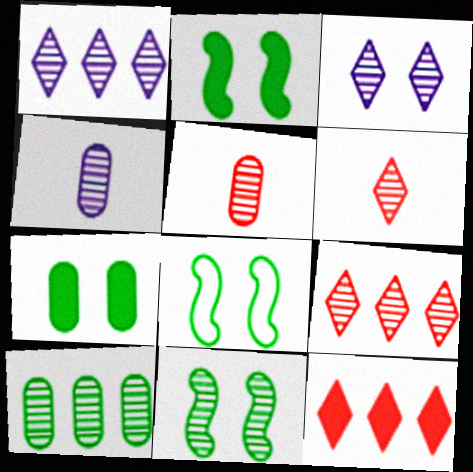[[1, 5, 11], 
[2, 8, 11], 
[4, 8, 12], 
[4, 9, 11]]